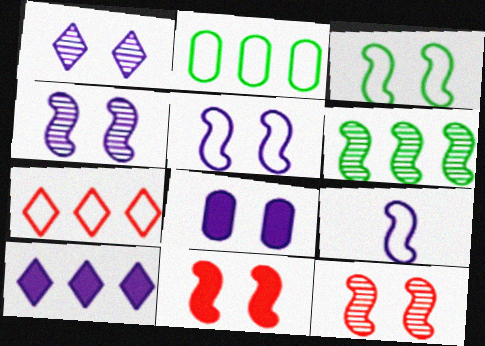[[1, 5, 8], 
[3, 4, 11], 
[6, 9, 11]]